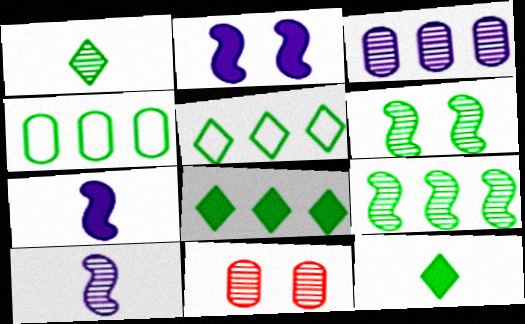[[4, 6, 12], 
[4, 8, 9], 
[5, 7, 11]]